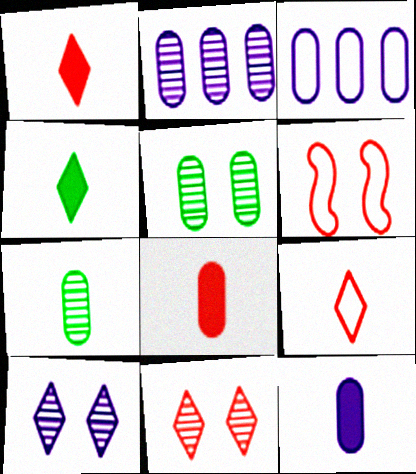[[2, 4, 6], 
[3, 5, 8]]